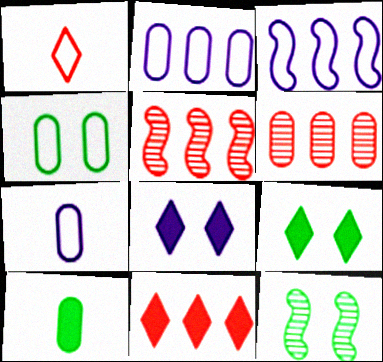[[1, 3, 4], 
[4, 9, 12], 
[5, 7, 9], 
[7, 11, 12]]